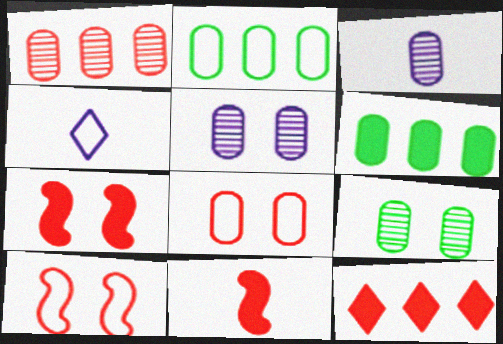[[1, 3, 9], 
[2, 4, 10], 
[3, 6, 8]]